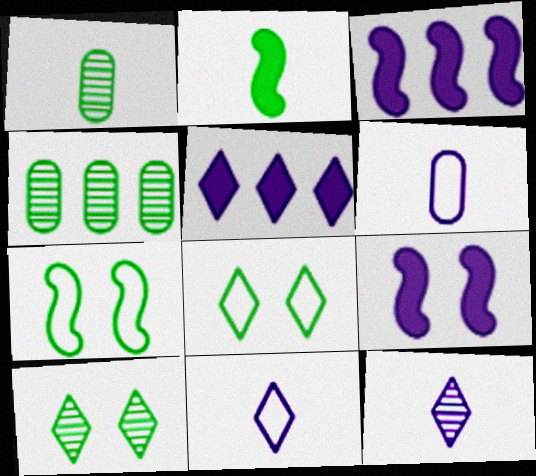[[2, 4, 8]]